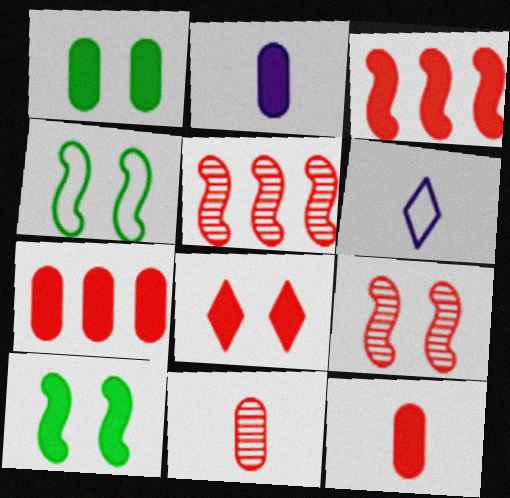[[1, 2, 7], 
[1, 5, 6], 
[3, 8, 12]]